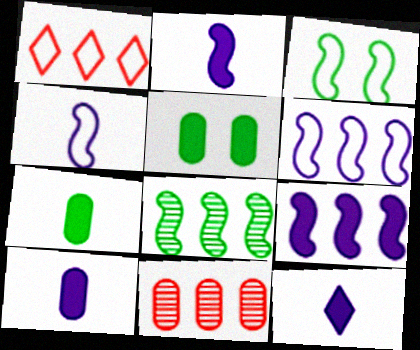[[2, 10, 12], 
[3, 11, 12]]